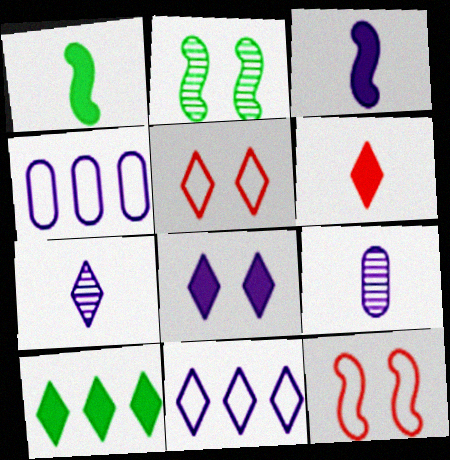[[2, 4, 6], 
[5, 7, 10], 
[6, 8, 10], 
[7, 8, 11], 
[9, 10, 12]]